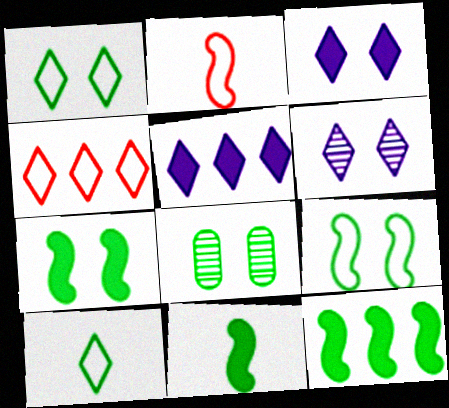[[1, 7, 8], 
[2, 5, 8], 
[7, 11, 12], 
[8, 10, 12]]